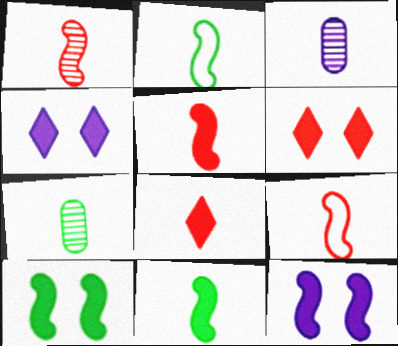[[1, 5, 9], 
[2, 3, 8]]